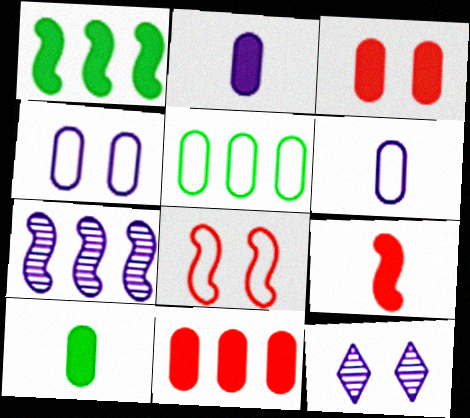[[5, 9, 12]]